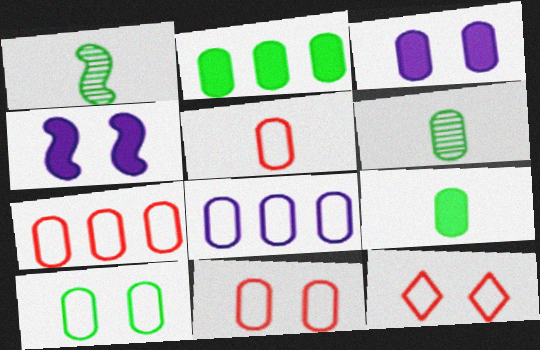[[2, 6, 10], 
[3, 6, 7], 
[5, 7, 11], 
[5, 8, 10]]